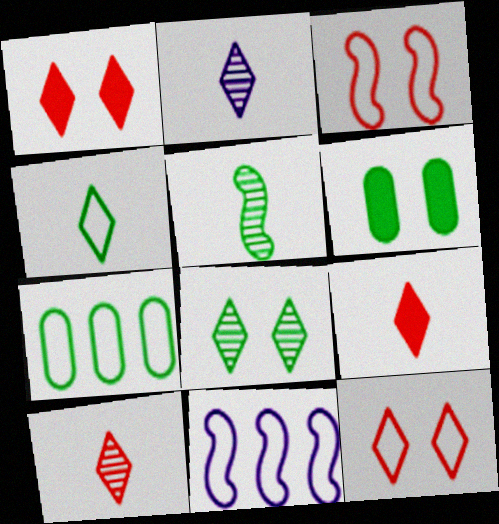[[2, 4, 9], 
[6, 10, 11]]